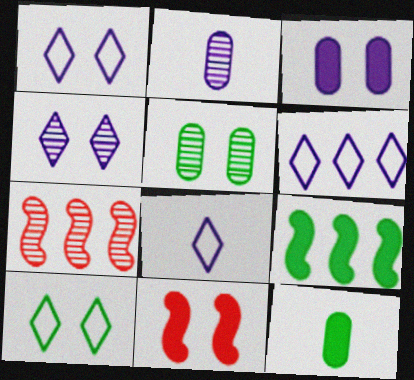[[1, 5, 11], 
[1, 6, 8], 
[1, 7, 12]]